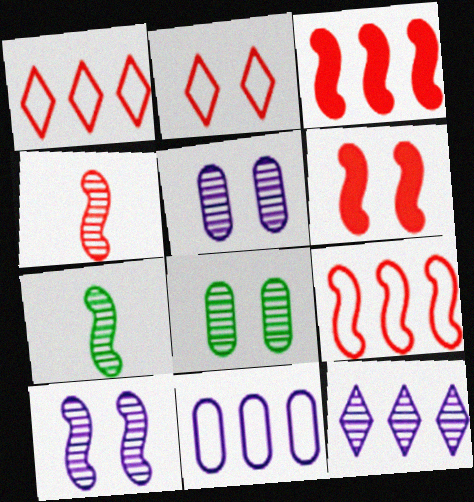[[4, 6, 9], 
[4, 8, 12]]